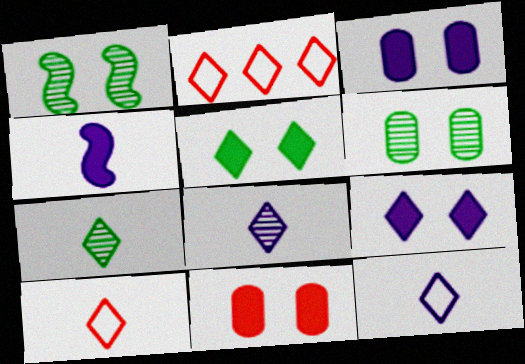[[2, 4, 6], 
[2, 5, 8], 
[2, 7, 9]]